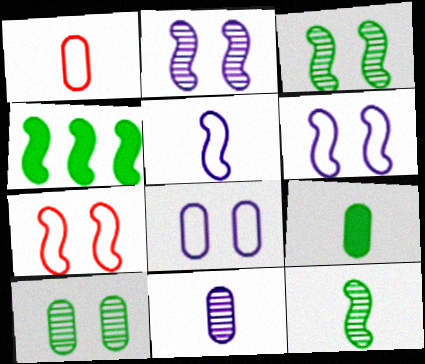[[1, 9, 11]]